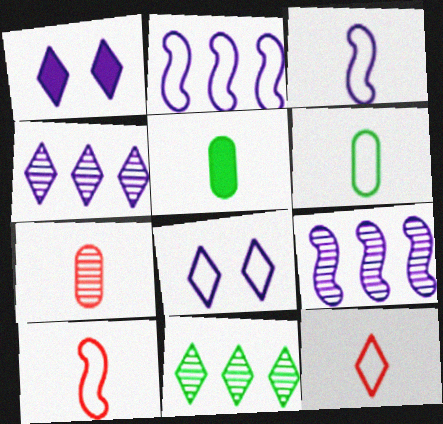[[1, 11, 12], 
[3, 6, 12]]